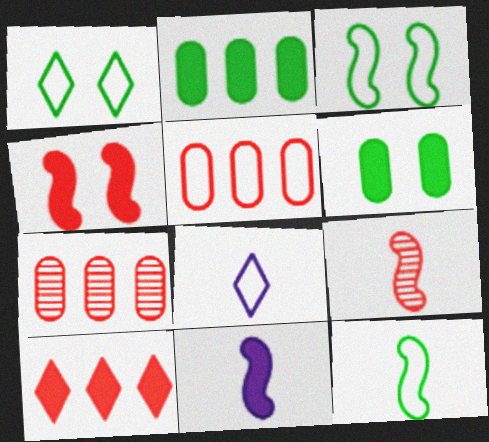[[1, 7, 11], 
[3, 5, 8], 
[6, 10, 11], 
[9, 11, 12]]